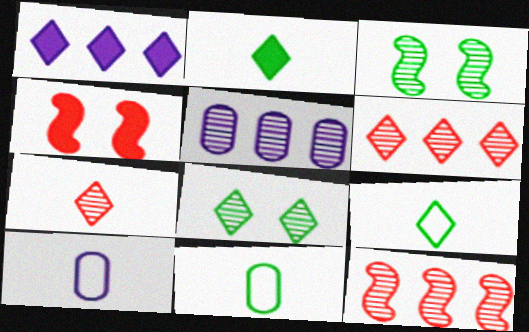[[3, 5, 7], 
[4, 5, 9]]